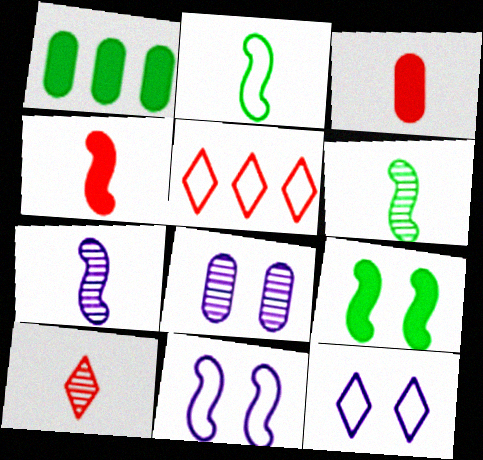[[1, 10, 11], 
[2, 4, 7]]